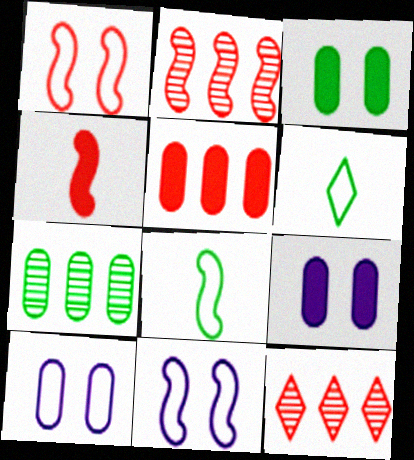[[1, 2, 4], 
[2, 6, 9], 
[8, 9, 12]]